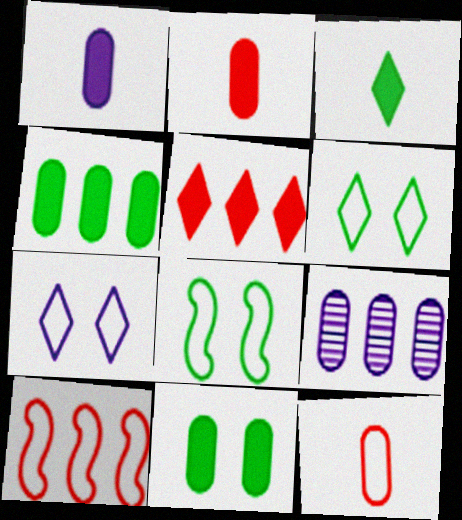[[9, 11, 12]]